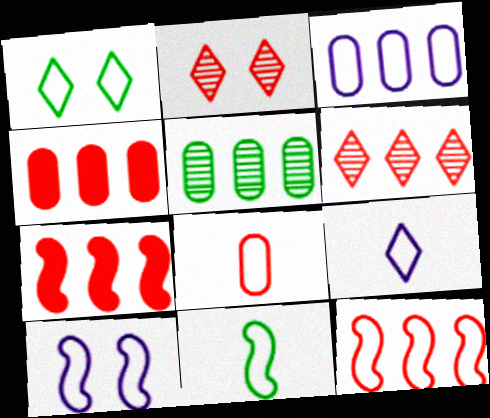[[2, 7, 8], 
[3, 4, 5], 
[3, 9, 10], 
[4, 6, 12], 
[8, 9, 11], 
[10, 11, 12]]